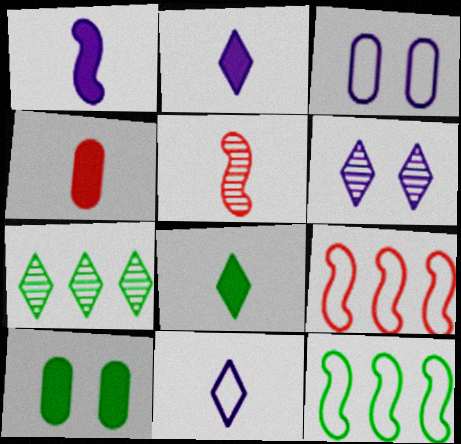[[1, 4, 8], 
[4, 6, 12]]